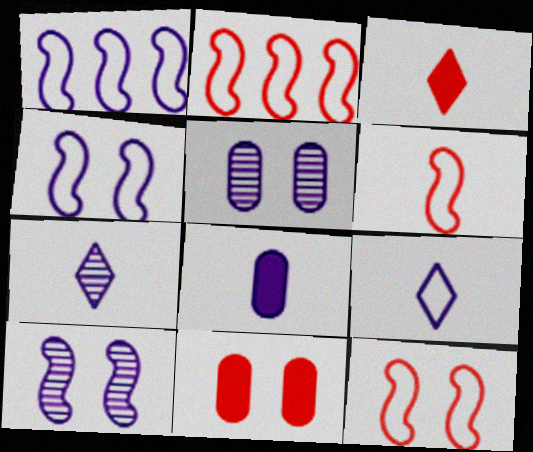[[2, 6, 12]]